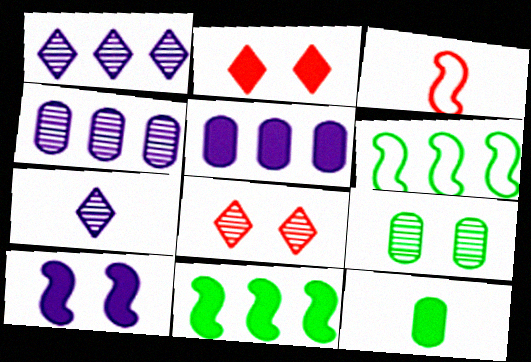[[3, 7, 12]]